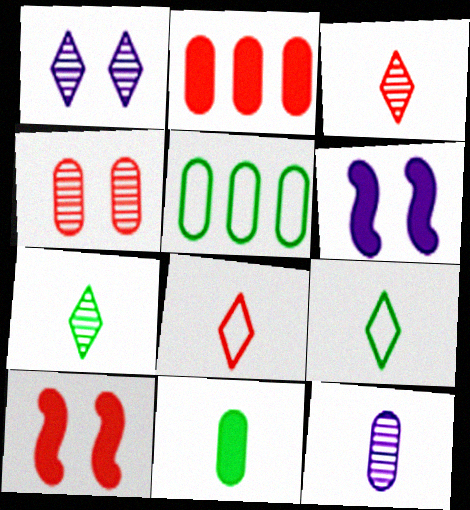[[3, 5, 6]]